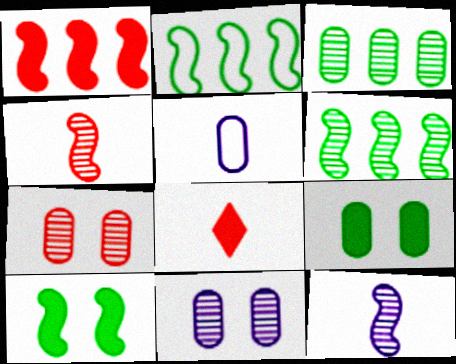[[2, 8, 11]]